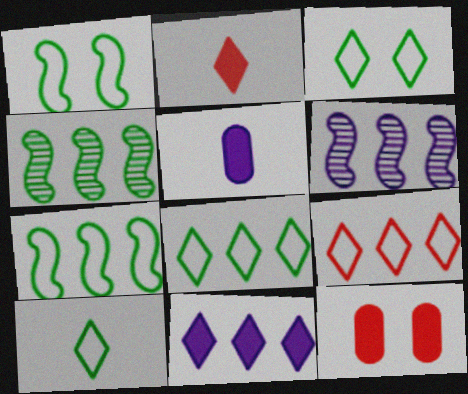[[3, 8, 10], 
[6, 10, 12]]